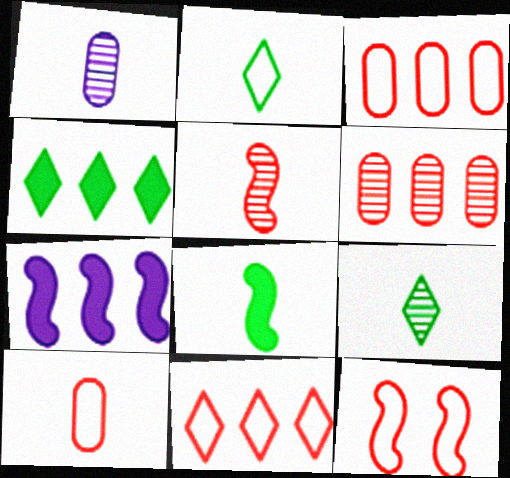[[1, 4, 12], 
[1, 5, 9], 
[10, 11, 12]]